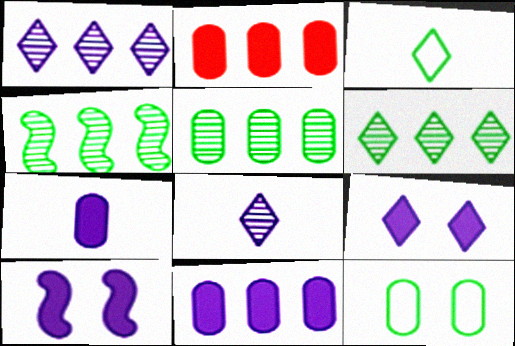[[4, 5, 6]]